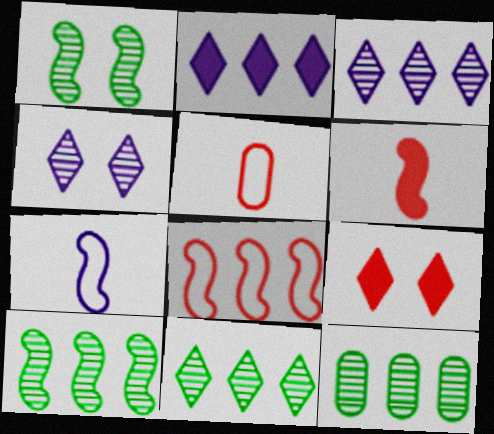[[1, 2, 5], 
[2, 8, 12], 
[7, 9, 12], 
[10, 11, 12]]